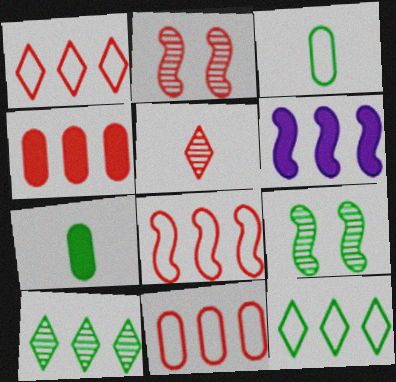[[1, 8, 11], 
[6, 10, 11], 
[7, 9, 12]]